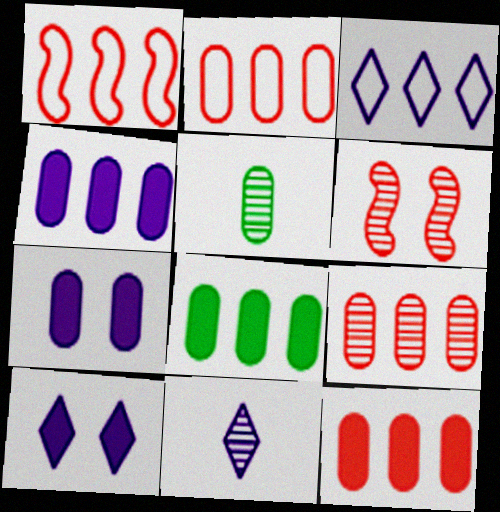[[1, 5, 10], 
[2, 5, 7], 
[2, 9, 12], 
[3, 10, 11], 
[4, 8, 12]]